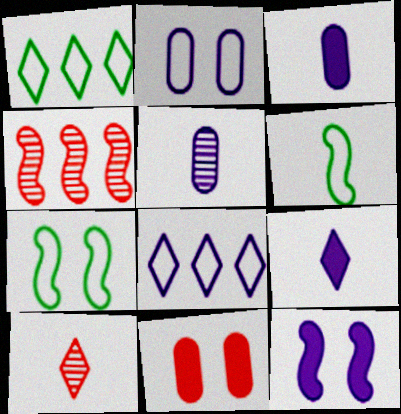[[3, 6, 10], 
[4, 6, 12], 
[5, 8, 12]]